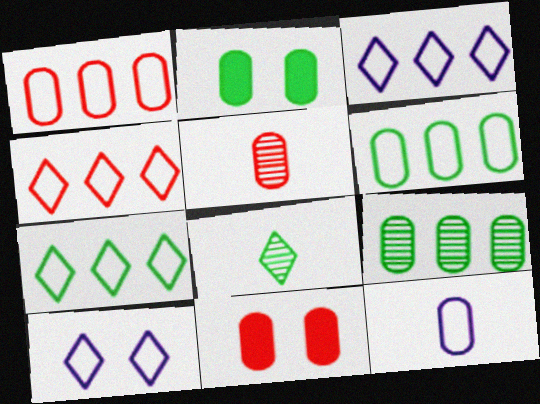[[1, 5, 11], 
[3, 4, 7], 
[9, 11, 12]]